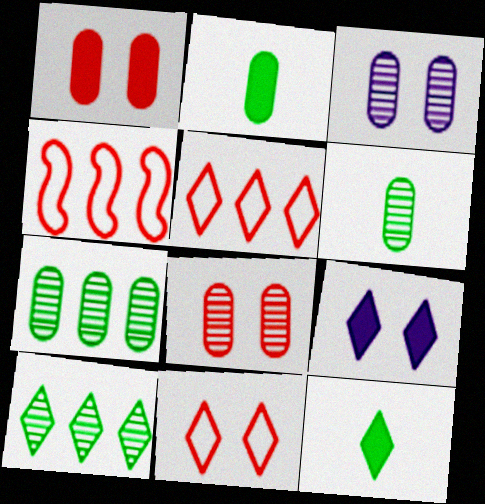[[3, 4, 12], 
[4, 6, 9]]